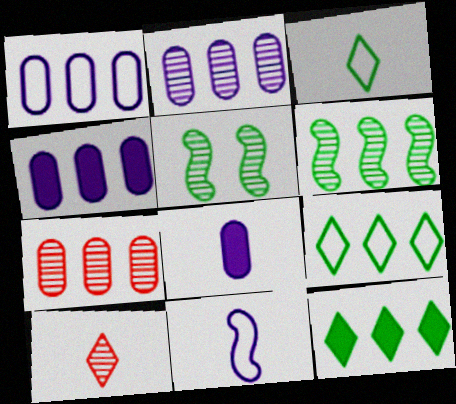[[1, 2, 4], 
[2, 5, 10]]